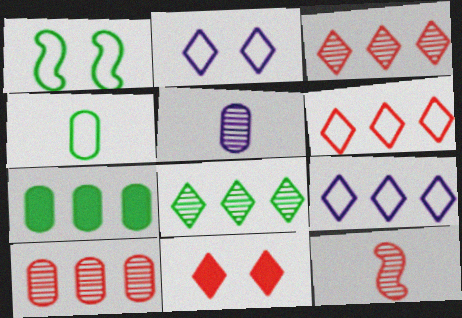[[2, 7, 12]]